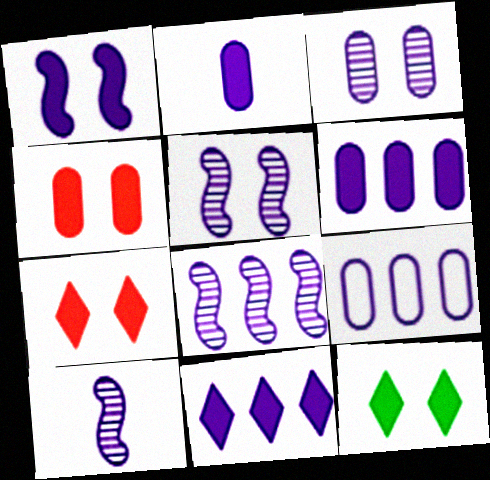[[1, 2, 11], 
[1, 4, 12], 
[2, 3, 9], 
[5, 8, 10], 
[8, 9, 11]]